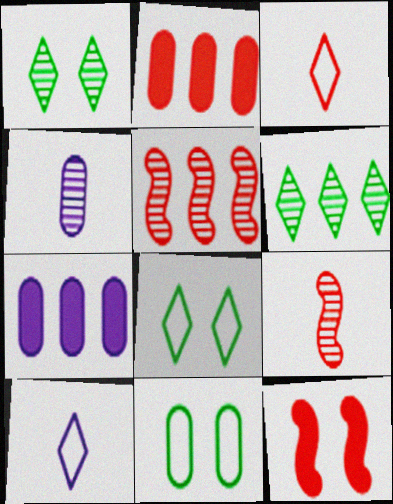[[1, 4, 5], 
[2, 4, 11], 
[7, 8, 9]]